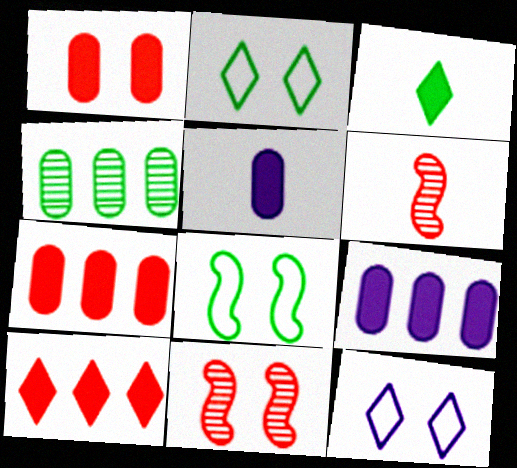[[2, 6, 9], 
[3, 4, 8]]